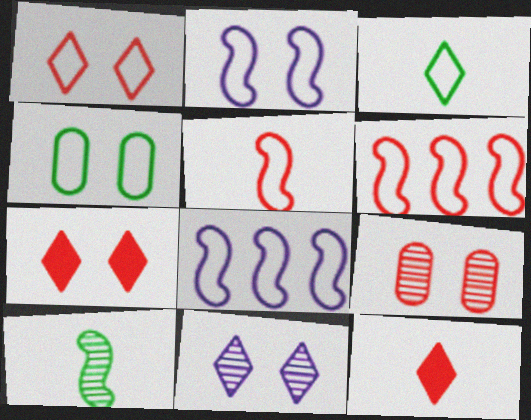[[1, 2, 4], 
[6, 9, 12]]